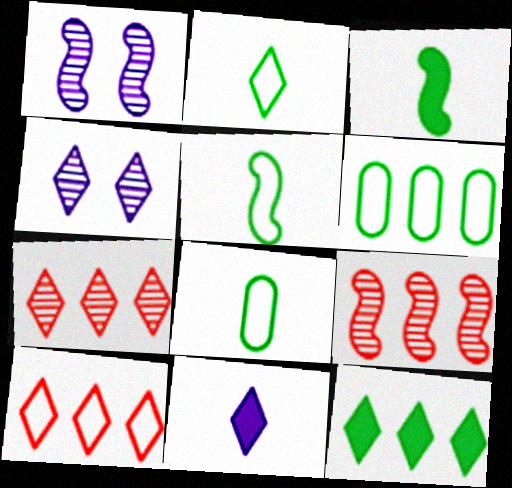[[2, 5, 8]]